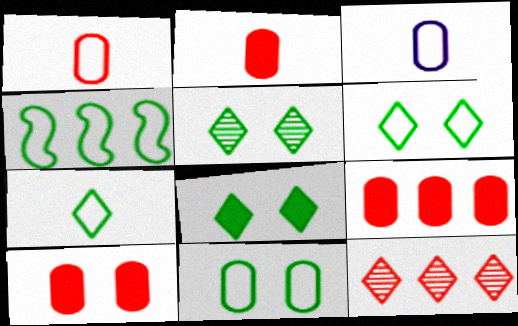[[2, 9, 10], 
[4, 7, 11], 
[5, 6, 8]]